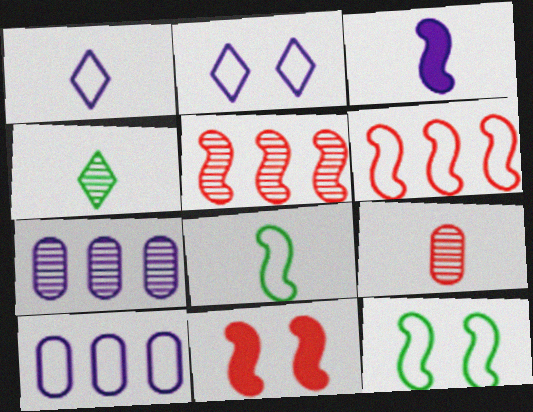[[2, 3, 7], 
[3, 5, 12], 
[4, 10, 11]]